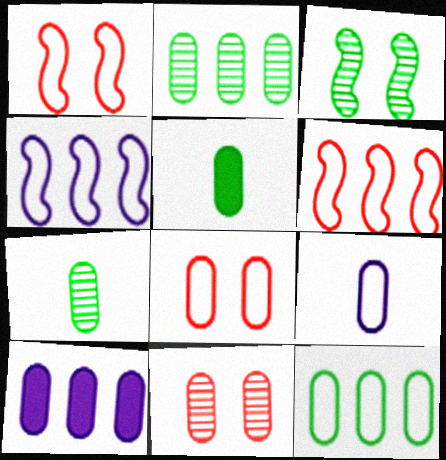[[7, 8, 10], 
[8, 9, 12]]